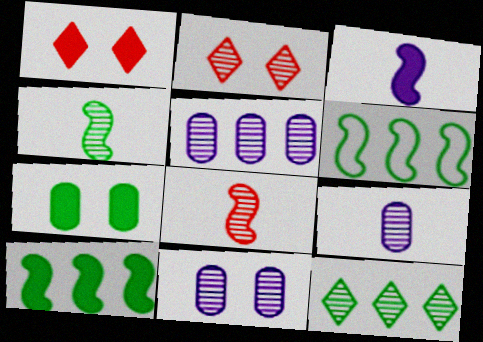[[1, 6, 9], 
[2, 4, 5], 
[5, 9, 11], 
[8, 11, 12]]